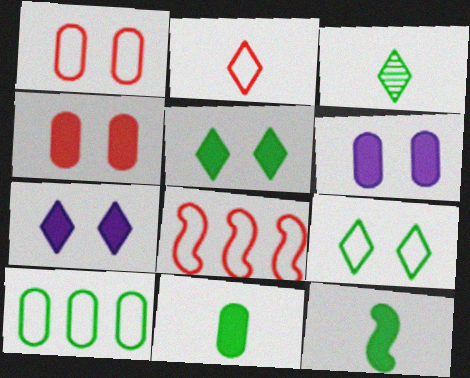[[1, 2, 8], 
[3, 6, 8]]